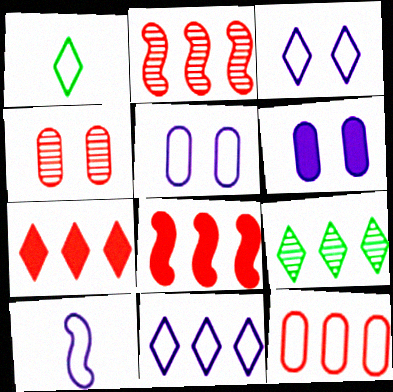[[1, 2, 6], 
[2, 7, 12], 
[5, 10, 11], 
[7, 9, 11]]